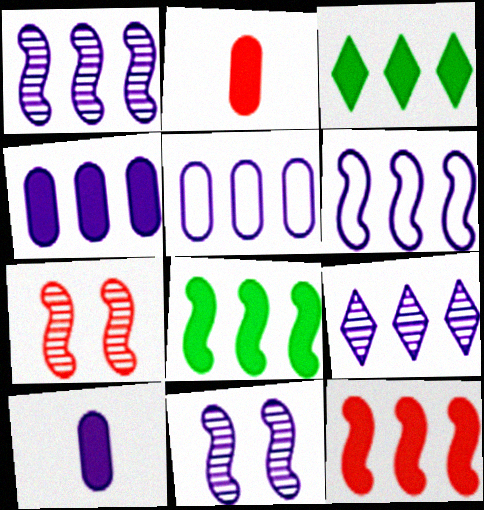[[3, 4, 12], 
[4, 6, 9]]